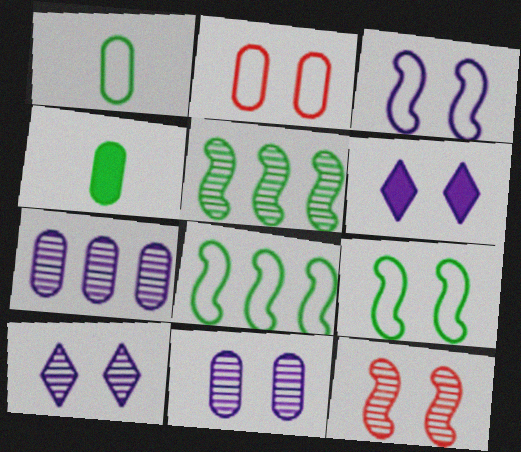[[2, 4, 7], 
[3, 6, 11]]